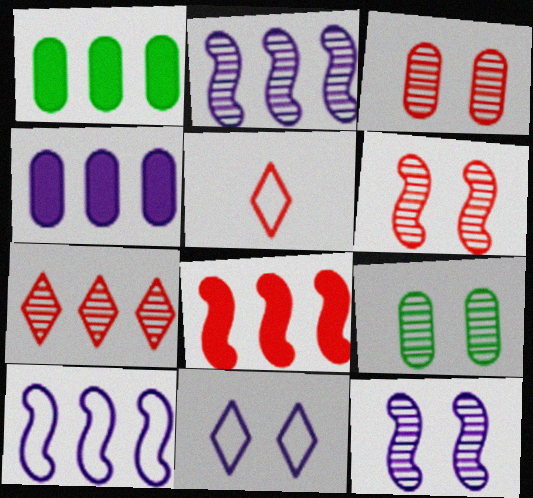[[1, 5, 12], 
[1, 7, 10], 
[3, 5, 8]]